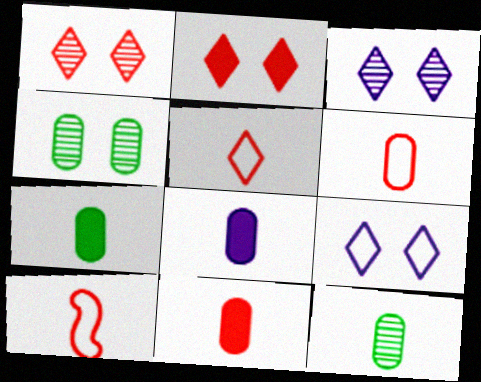[[5, 6, 10], 
[6, 8, 12], 
[7, 8, 11]]